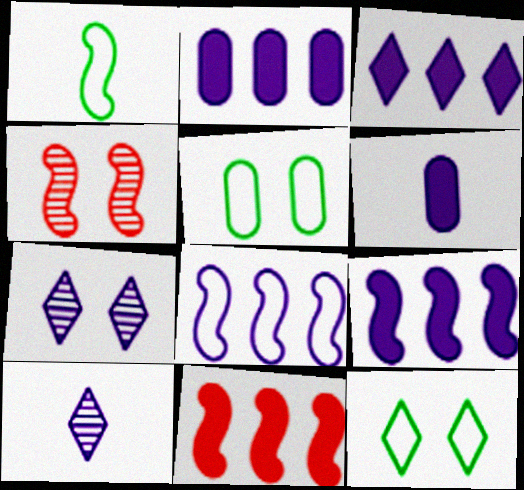[[1, 4, 9], 
[2, 3, 9], 
[5, 10, 11], 
[6, 7, 8]]